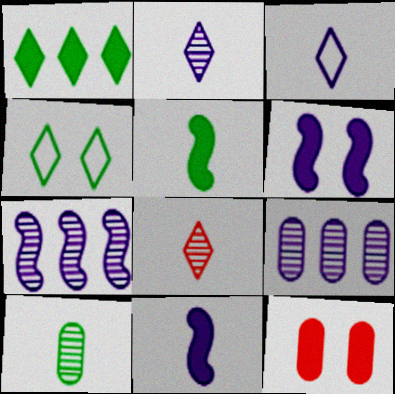[[1, 11, 12], 
[3, 6, 9]]